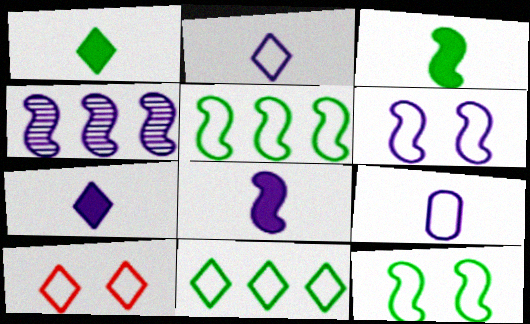[[2, 10, 11], 
[4, 6, 8], 
[5, 9, 10]]